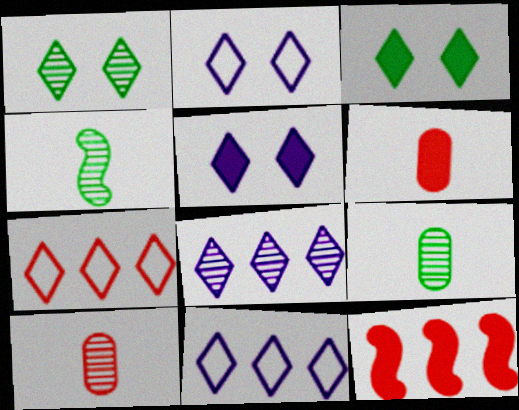[[2, 9, 12]]